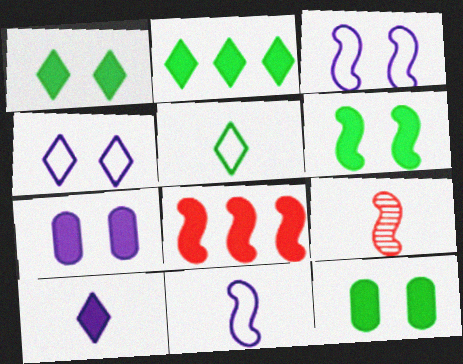[[1, 6, 12], 
[8, 10, 12]]